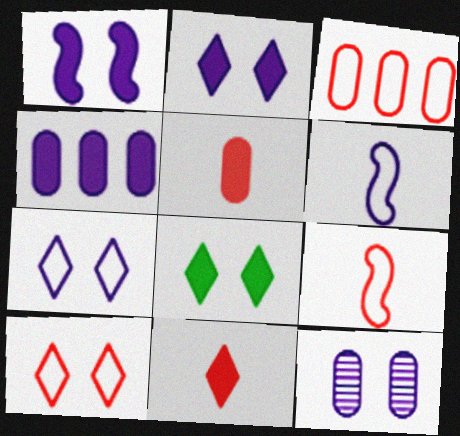[[1, 7, 12], 
[3, 9, 10]]